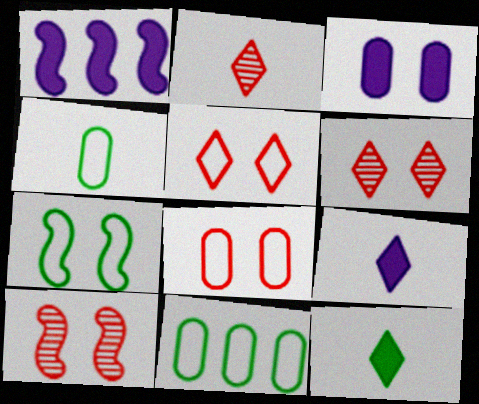[[1, 3, 9], 
[1, 4, 6], 
[3, 6, 7], 
[9, 10, 11]]